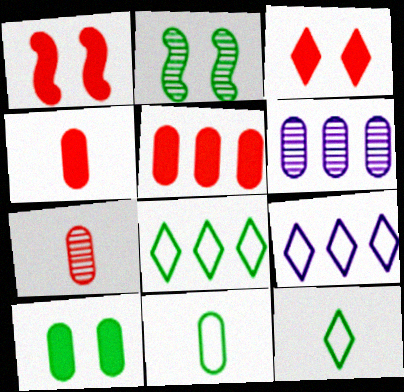[[1, 6, 12], 
[2, 4, 9]]